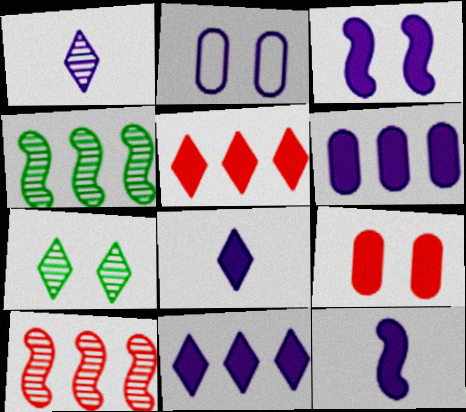[[3, 6, 8]]